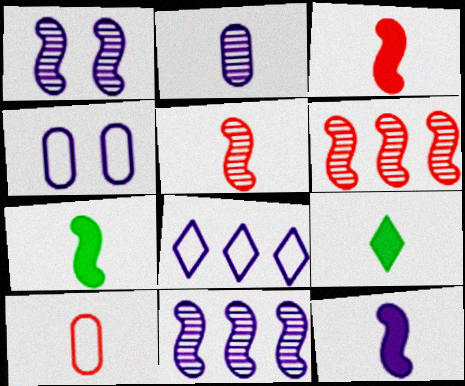[[3, 7, 12], 
[4, 6, 9]]